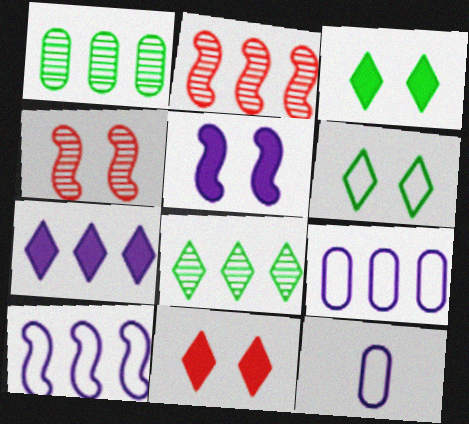[[2, 3, 12]]